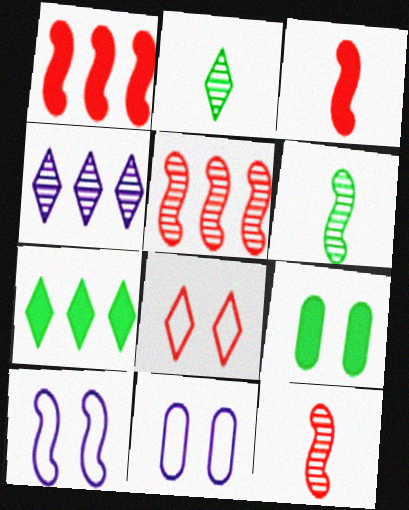[[1, 2, 11], 
[1, 6, 10], 
[7, 11, 12]]